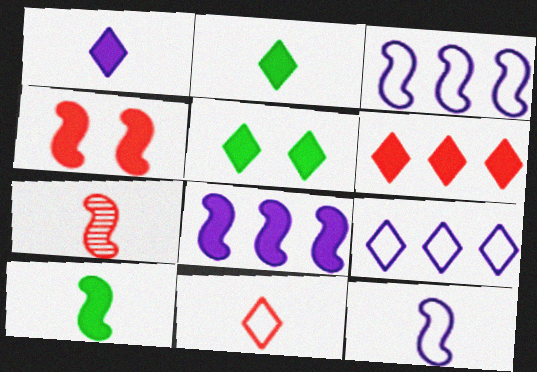[[1, 5, 6], 
[4, 8, 10], 
[7, 10, 12]]